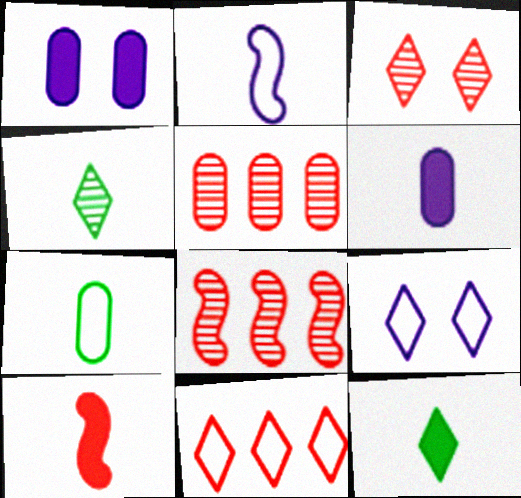[[1, 5, 7], 
[6, 10, 12]]